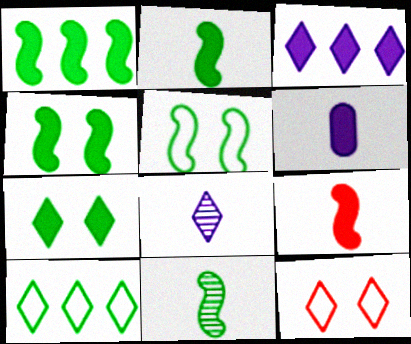[[1, 2, 4], 
[1, 5, 11]]